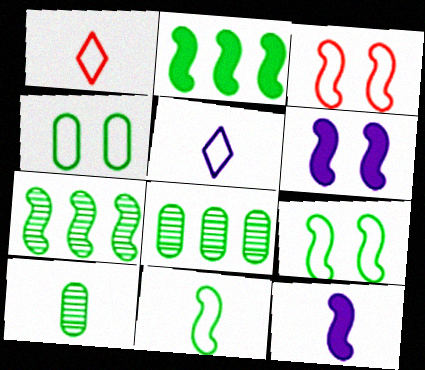[[1, 6, 8], 
[1, 10, 12], 
[3, 7, 12]]